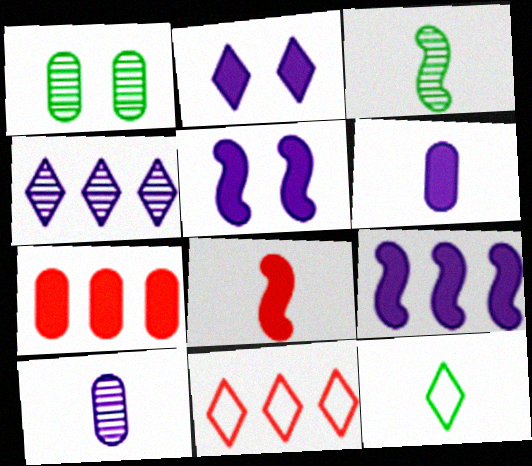[[2, 6, 9], 
[8, 10, 12]]